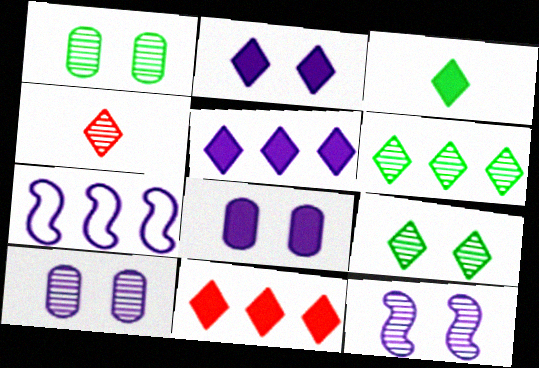[[2, 3, 11]]